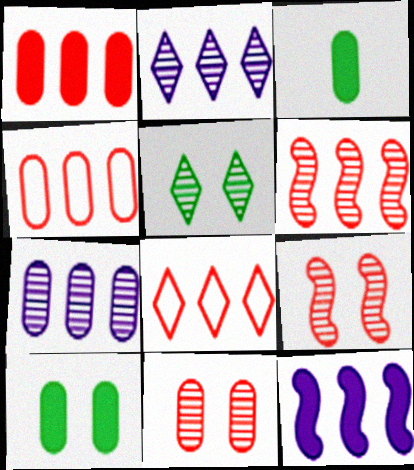[[1, 6, 8]]